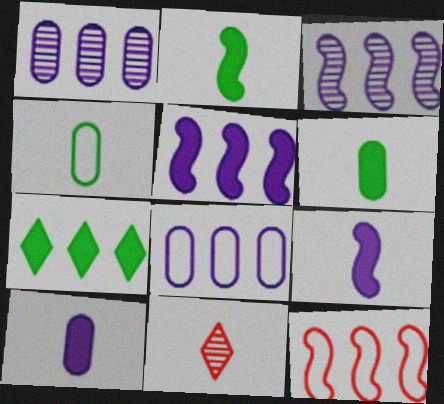[[1, 7, 12], 
[4, 9, 11]]